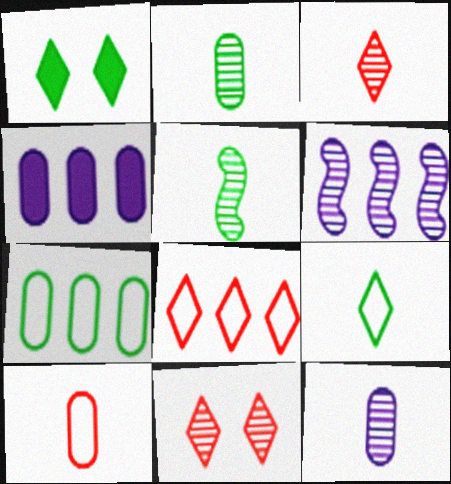[[1, 5, 7], 
[1, 6, 10], 
[2, 6, 11], 
[3, 5, 12]]